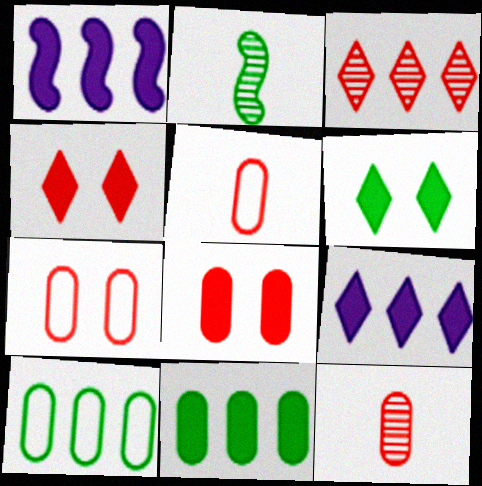[[1, 3, 10], 
[2, 6, 10], 
[2, 7, 9]]